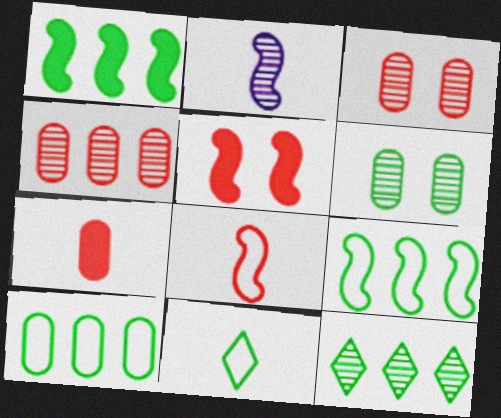[[1, 6, 11], 
[1, 10, 12], 
[2, 3, 12], 
[2, 5, 9], 
[2, 7, 11]]